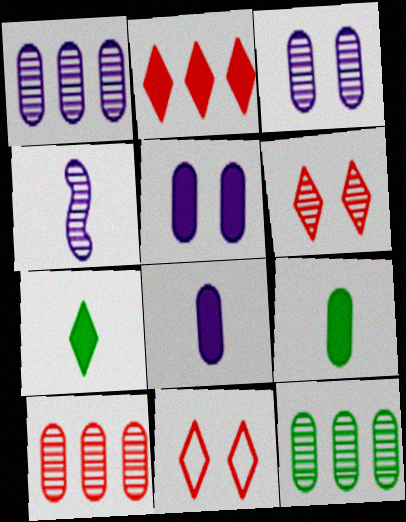[[1, 10, 12], 
[4, 6, 12]]